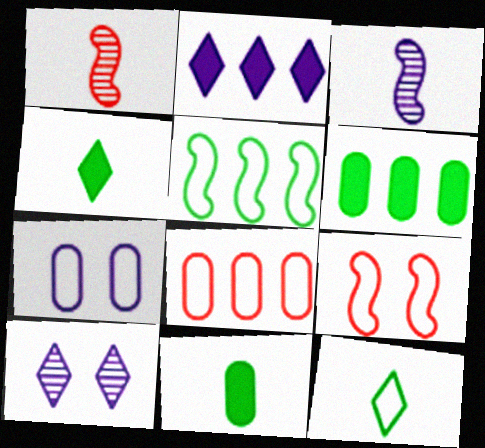[[2, 3, 7]]